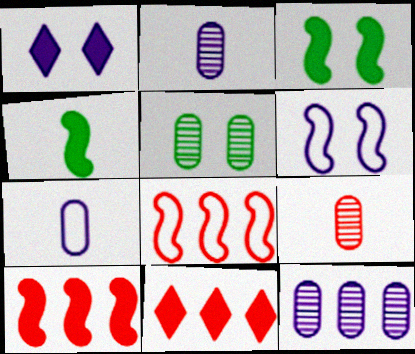[[5, 9, 12]]